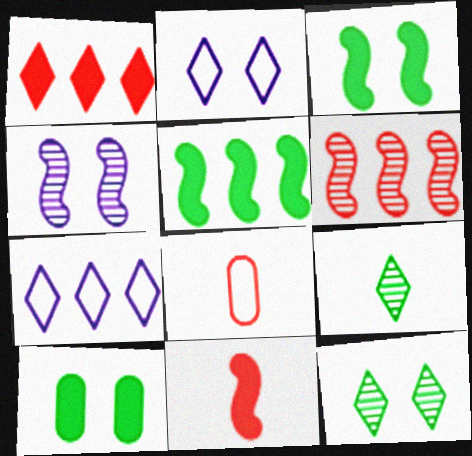[[1, 2, 9]]